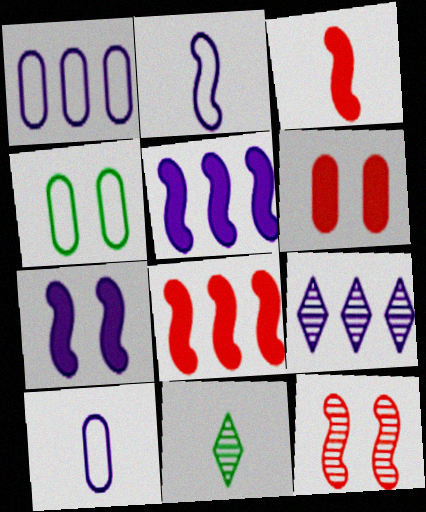[[1, 5, 9], 
[3, 4, 9], 
[3, 10, 11], 
[7, 9, 10]]